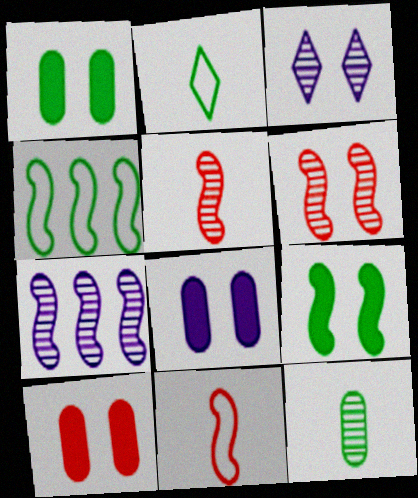[[1, 8, 10], 
[2, 7, 10], 
[7, 9, 11]]